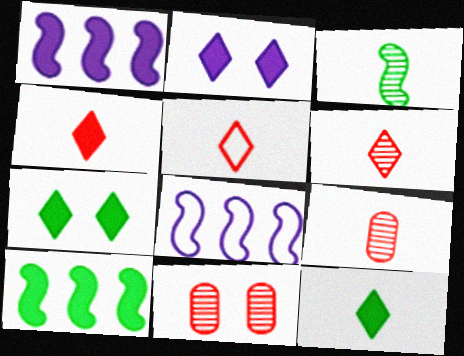[[4, 5, 6], 
[7, 8, 9], 
[8, 11, 12]]